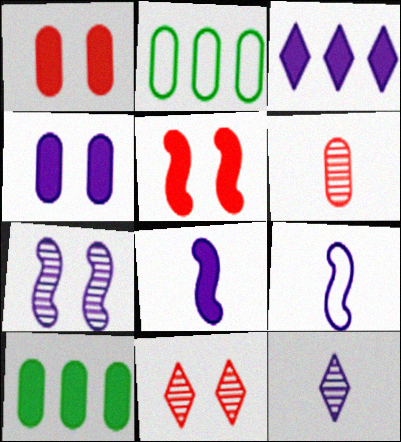[[2, 4, 6], 
[2, 5, 12], 
[2, 8, 11], 
[3, 4, 8], 
[9, 10, 11]]